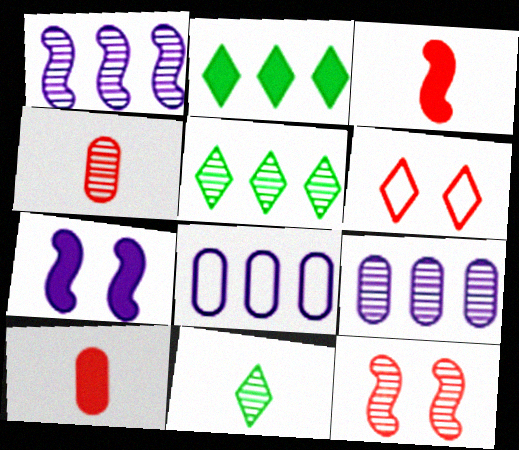[[2, 7, 10], 
[9, 11, 12]]